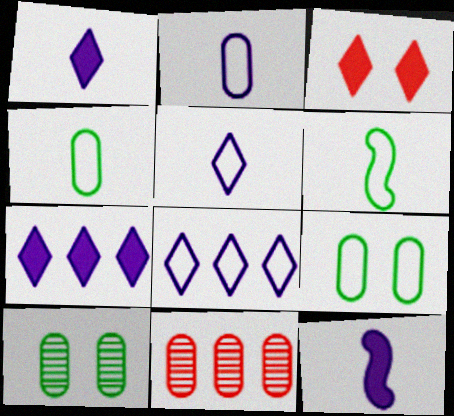[]